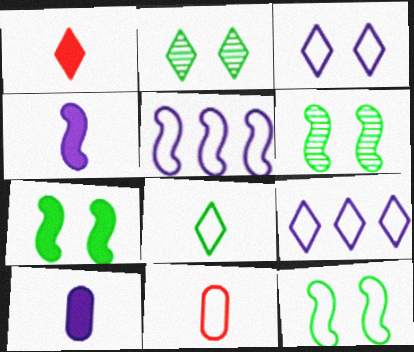[[1, 2, 9], 
[6, 7, 12], 
[9, 11, 12]]